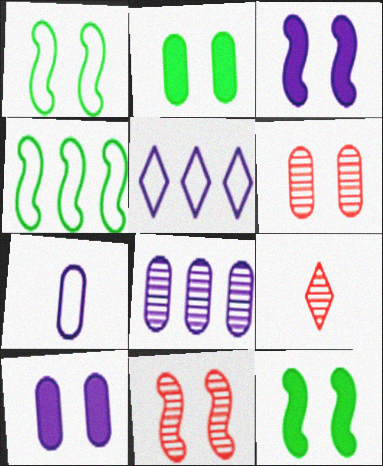[[1, 3, 11], 
[4, 9, 10], 
[7, 8, 10]]